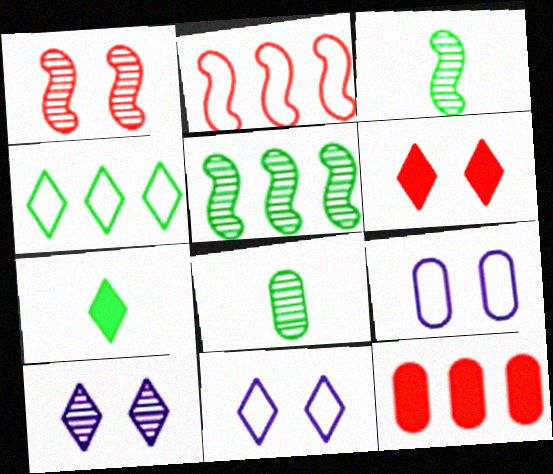[[3, 11, 12], 
[8, 9, 12]]